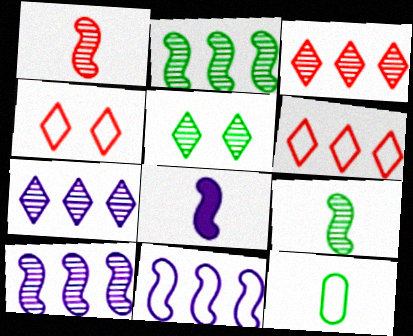[[4, 11, 12]]